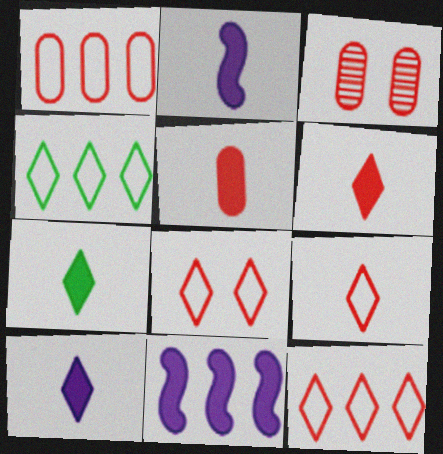[[1, 3, 5], 
[2, 3, 4], 
[2, 5, 7], 
[6, 7, 10], 
[8, 9, 12]]